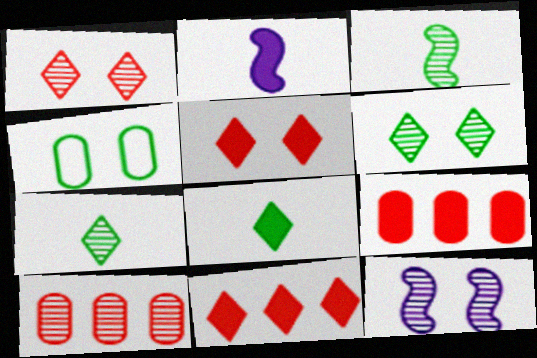[[4, 5, 12], 
[7, 10, 12]]